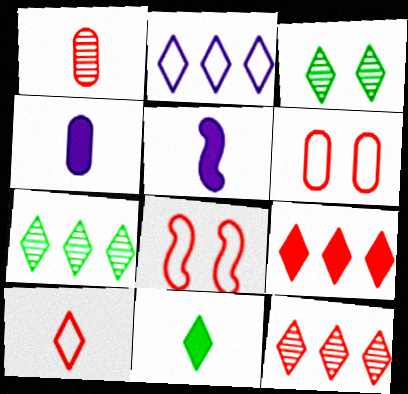[[1, 8, 9], 
[2, 7, 9], 
[4, 7, 8], 
[5, 6, 7]]